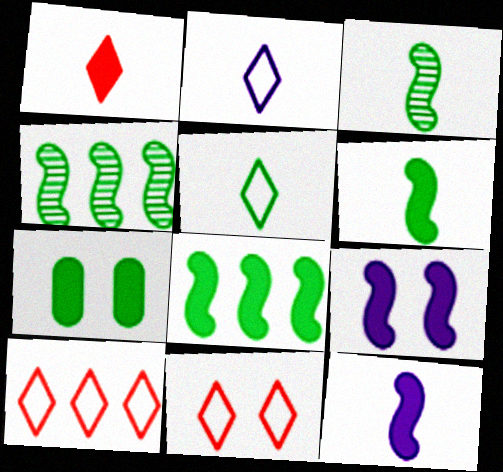[[4, 5, 7]]